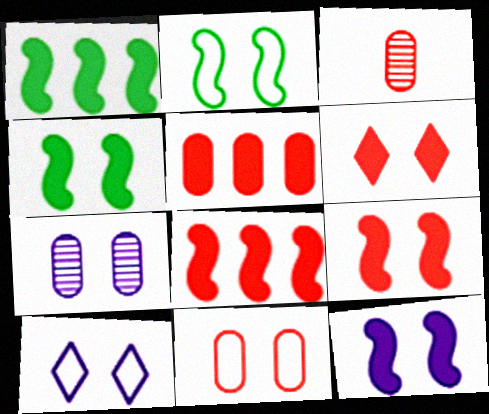[[1, 3, 10], 
[2, 6, 7], 
[2, 10, 11], 
[3, 5, 11], 
[4, 9, 12], 
[7, 10, 12]]